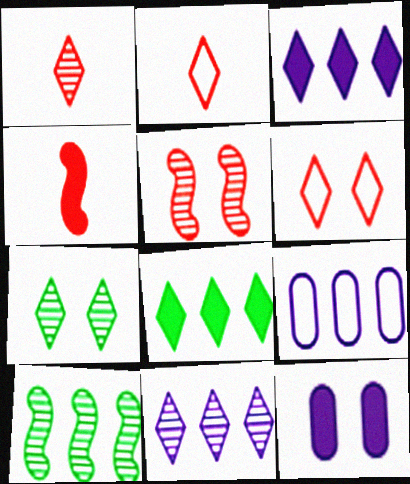[[1, 7, 11], 
[2, 3, 7], 
[2, 10, 12], 
[4, 7, 9], 
[4, 8, 12]]